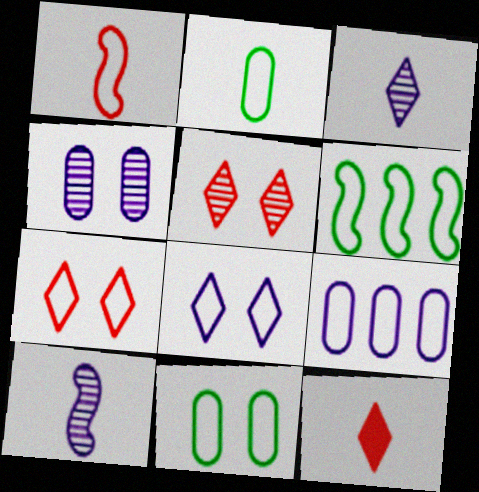[[2, 10, 12], 
[4, 6, 12]]